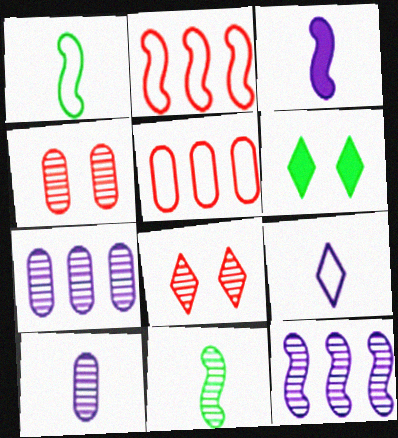[[2, 6, 10], 
[3, 9, 10], 
[7, 8, 11]]